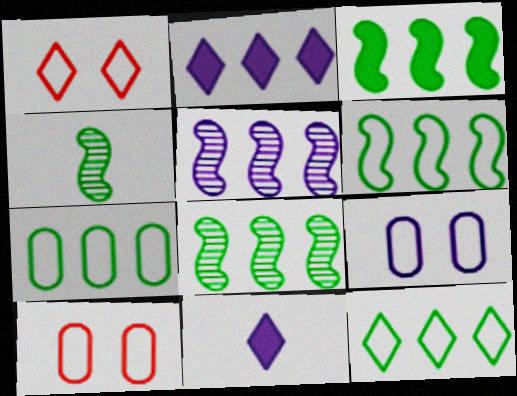[[2, 4, 10], 
[3, 6, 8], 
[5, 9, 11], 
[6, 7, 12], 
[8, 10, 11]]